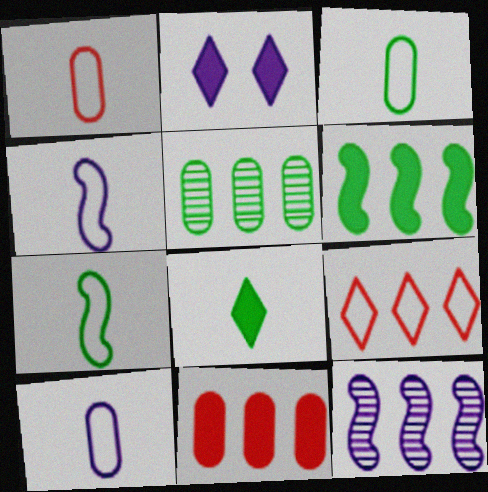[[1, 3, 10], 
[2, 10, 12]]